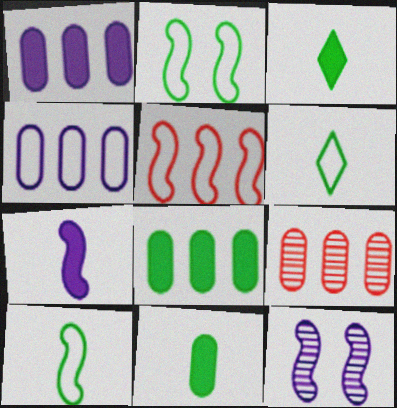[[4, 8, 9]]